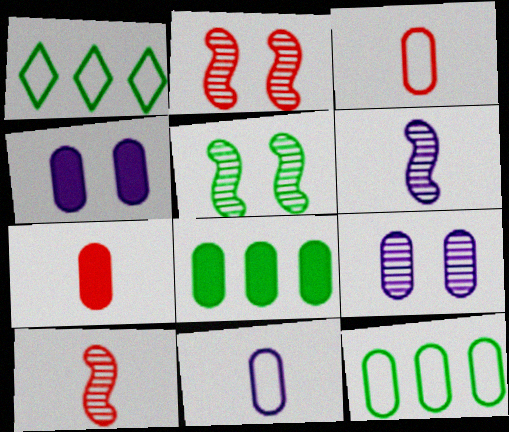[[1, 4, 10], 
[3, 8, 9], 
[4, 7, 8], 
[7, 9, 12]]